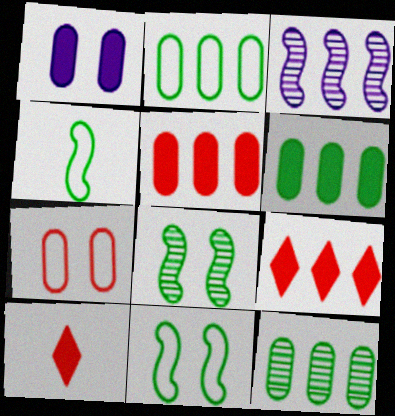[[2, 3, 9], 
[2, 6, 12]]